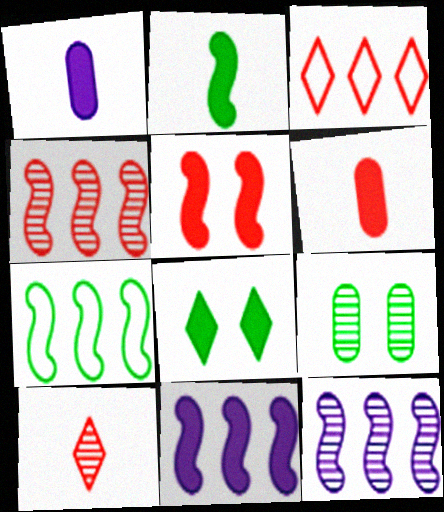[[2, 5, 11], 
[4, 7, 11], 
[6, 8, 11], 
[9, 10, 12]]